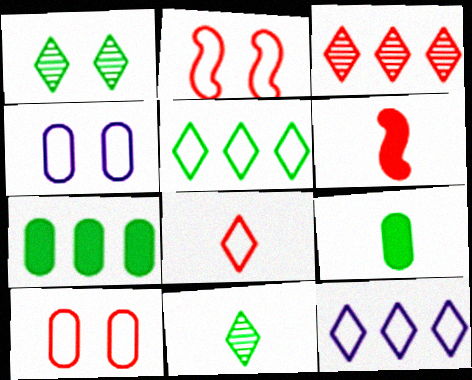[[3, 6, 10]]